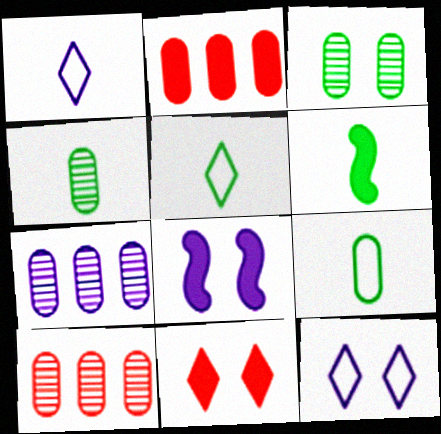[[1, 7, 8], 
[4, 5, 6], 
[5, 8, 10], 
[6, 10, 12]]